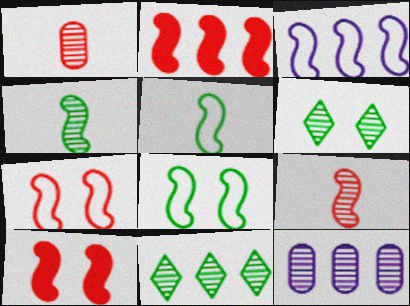[[2, 7, 9], 
[3, 4, 10], 
[3, 5, 7], 
[6, 9, 12]]